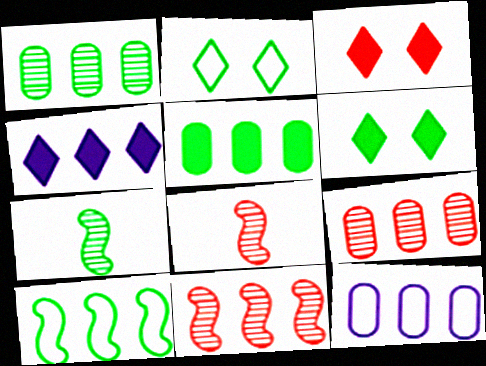[[2, 5, 7], 
[3, 7, 12], 
[4, 9, 10], 
[5, 9, 12], 
[6, 8, 12]]